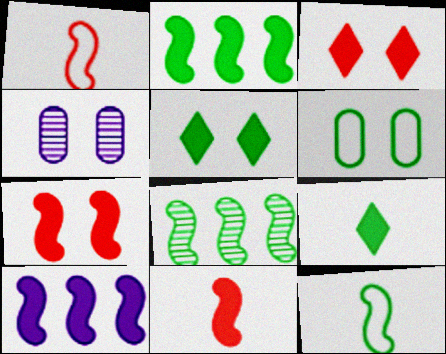[[6, 8, 9]]